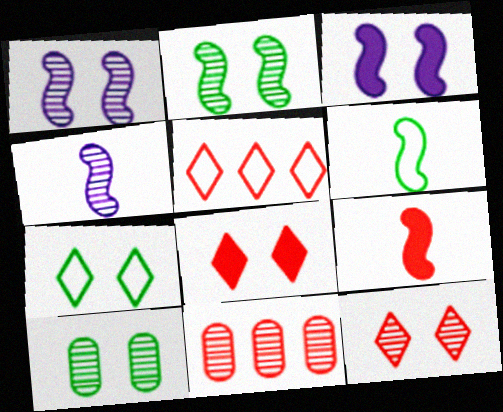[[1, 10, 12], 
[4, 6, 9]]